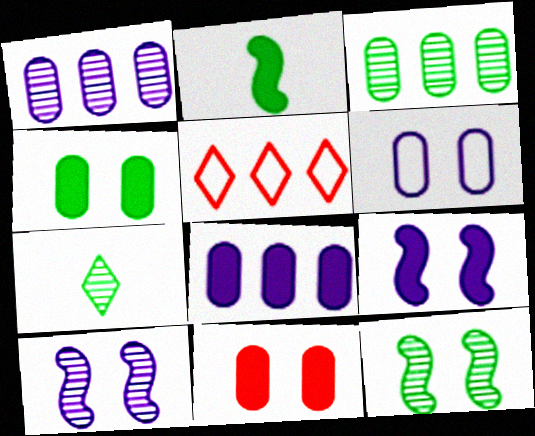[[3, 7, 12]]